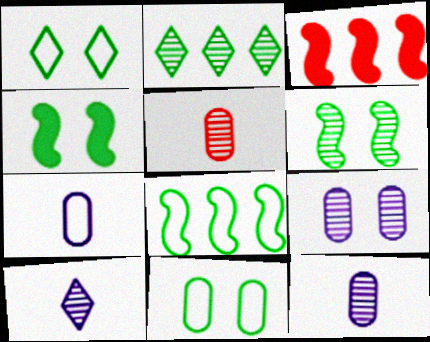[[1, 3, 12], 
[3, 10, 11]]